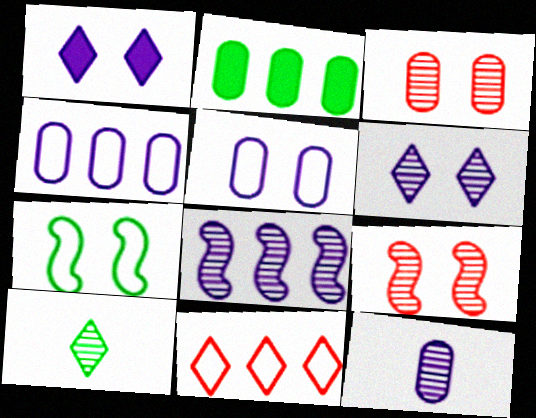[[1, 3, 7], 
[1, 10, 11], 
[2, 7, 10], 
[2, 8, 11], 
[3, 8, 10], 
[6, 8, 12]]